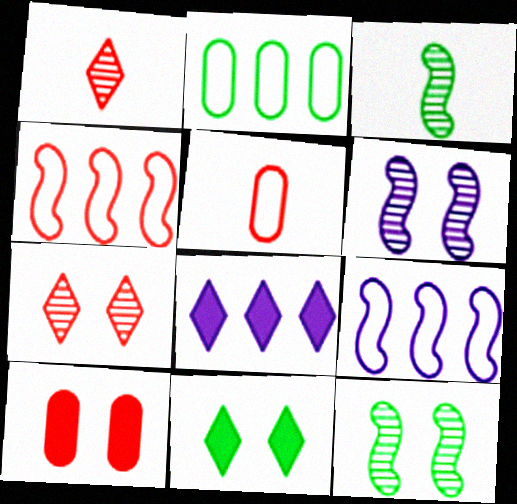[[1, 4, 10], 
[2, 3, 11], 
[5, 8, 12]]